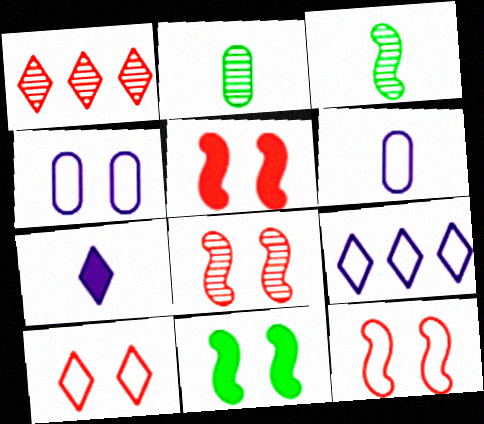[[1, 6, 11], 
[2, 5, 9], 
[5, 8, 12]]